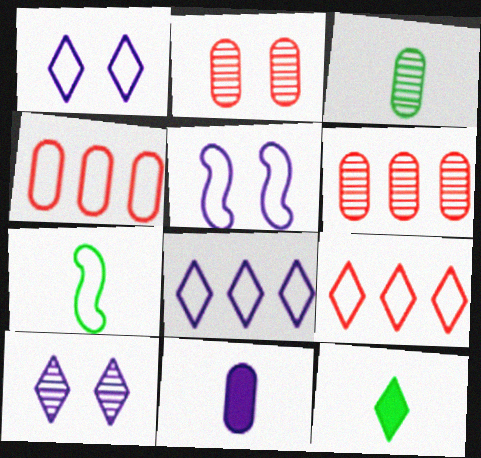[[1, 4, 7], 
[3, 7, 12], 
[5, 6, 12], 
[9, 10, 12]]